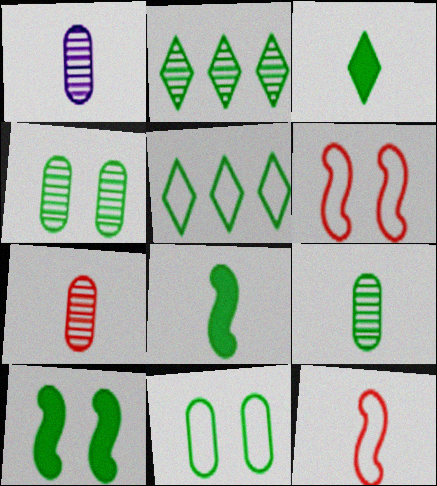[[1, 3, 12], 
[1, 7, 9], 
[2, 8, 11], 
[4, 5, 8], 
[5, 9, 10]]